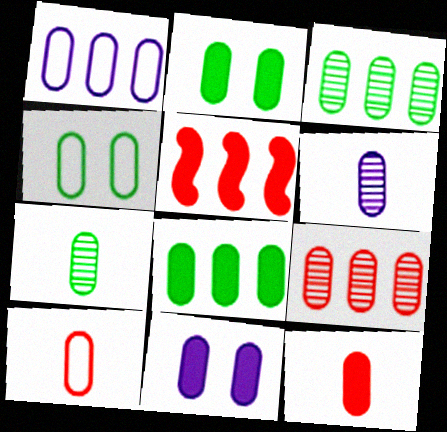[[1, 4, 10], 
[1, 6, 11], 
[1, 8, 9], 
[3, 10, 11], 
[4, 7, 8], 
[8, 11, 12]]